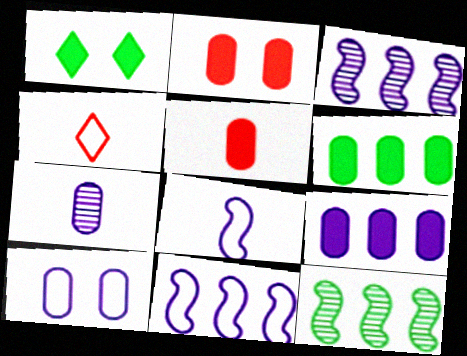[[7, 9, 10]]